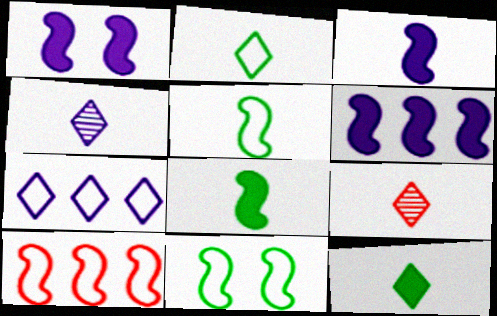[[1, 3, 6]]